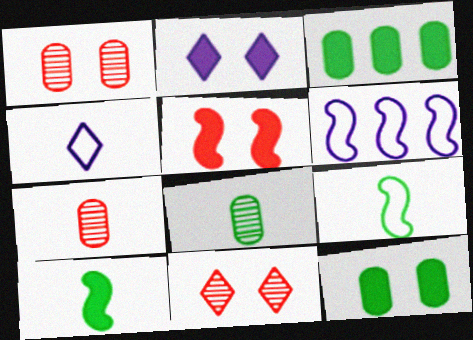[[2, 5, 12], 
[4, 7, 10]]